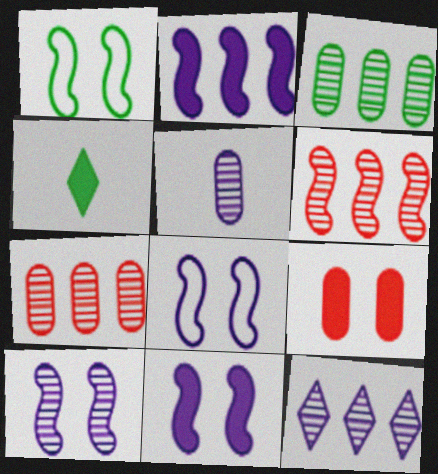[[1, 3, 4], 
[2, 4, 9], 
[3, 6, 12], 
[4, 7, 8], 
[5, 10, 12], 
[8, 10, 11]]